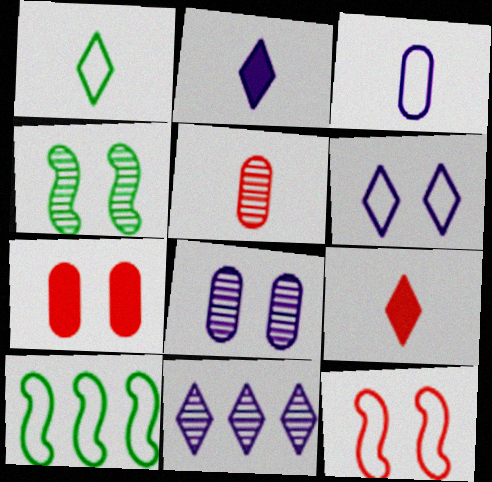[[2, 6, 11], 
[4, 5, 11], 
[4, 6, 7], 
[8, 9, 10]]